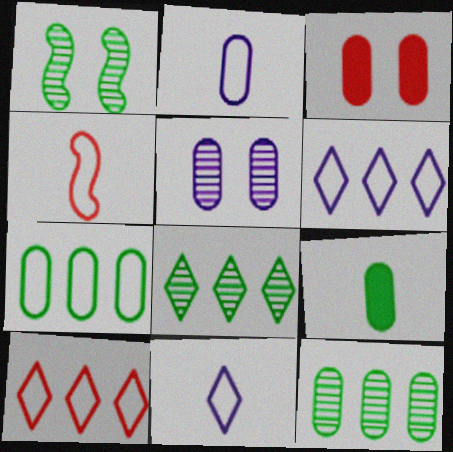[[2, 3, 12]]